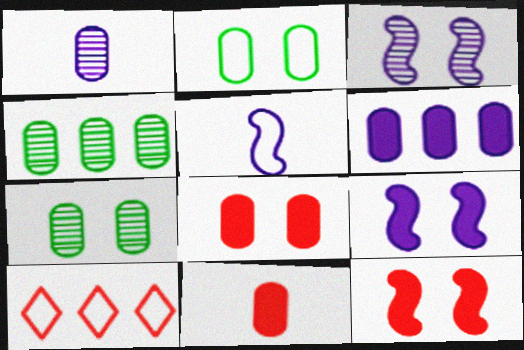[[2, 5, 10]]